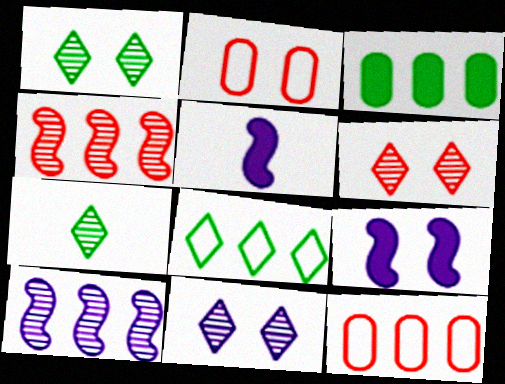[[1, 2, 9], 
[1, 5, 12], 
[1, 6, 11], 
[7, 9, 12]]